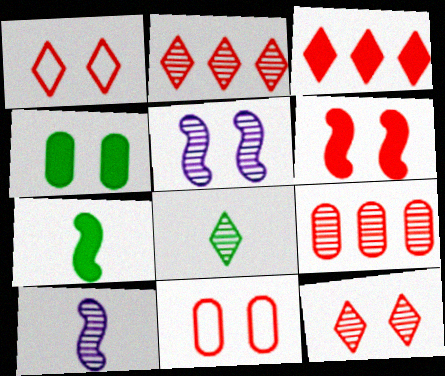[[1, 4, 5], 
[5, 8, 9], 
[6, 11, 12]]